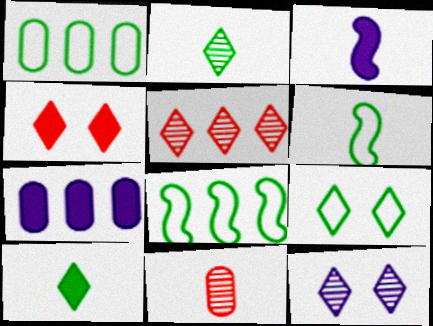[[1, 6, 9], 
[2, 5, 12], 
[4, 9, 12], 
[5, 7, 8]]